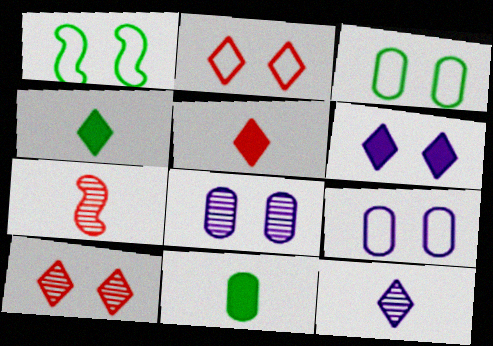[[1, 2, 9]]